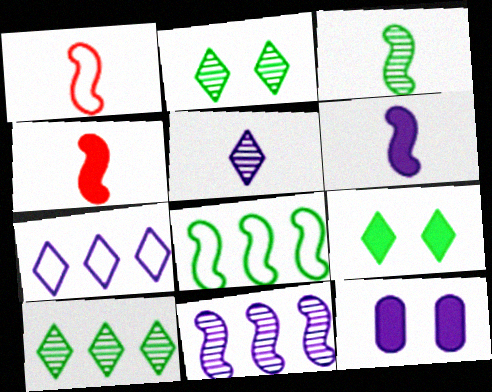[[1, 3, 6], 
[1, 10, 12]]